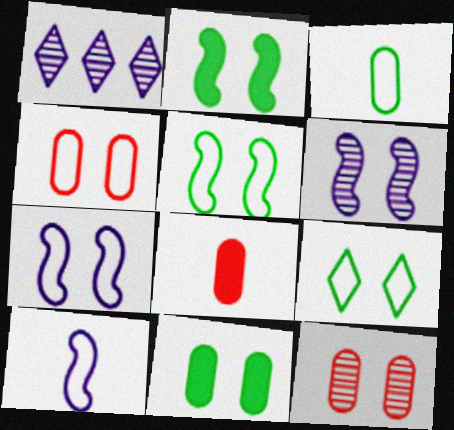[[1, 5, 8], 
[4, 7, 9]]